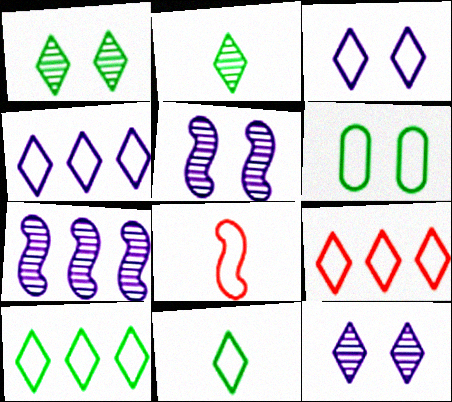[[3, 9, 11], 
[4, 6, 8], 
[4, 9, 10]]